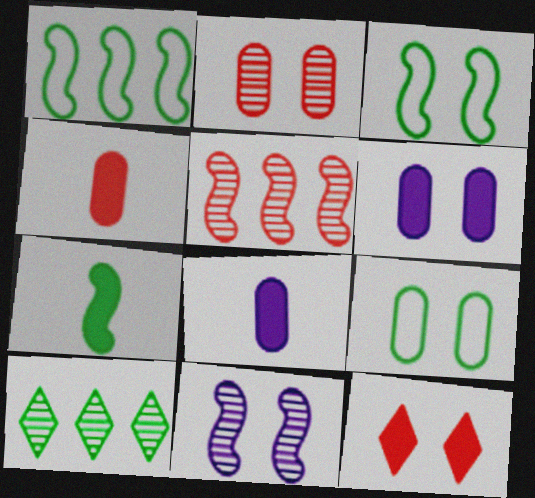[[2, 6, 9], 
[7, 9, 10], 
[9, 11, 12]]